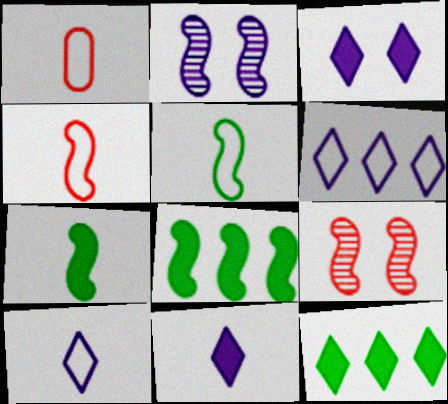[[1, 2, 12], 
[1, 5, 10], 
[2, 4, 8]]